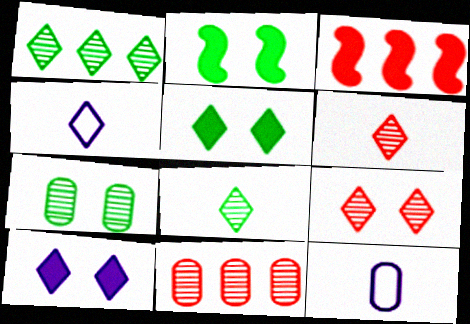[[2, 4, 11], 
[3, 4, 7]]